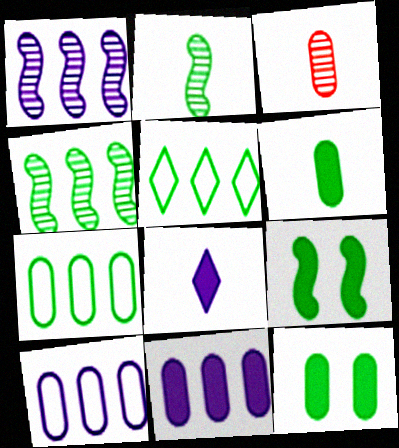[[2, 5, 12], 
[3, 10, 12]]